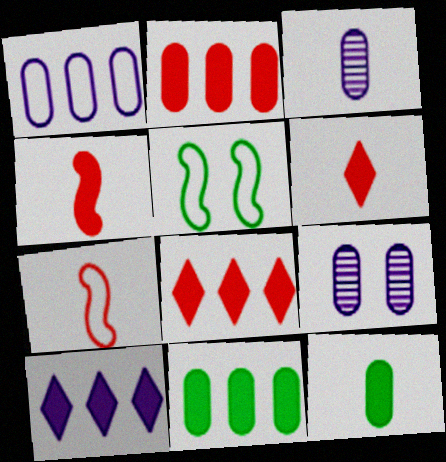[[3, 5, 8]]